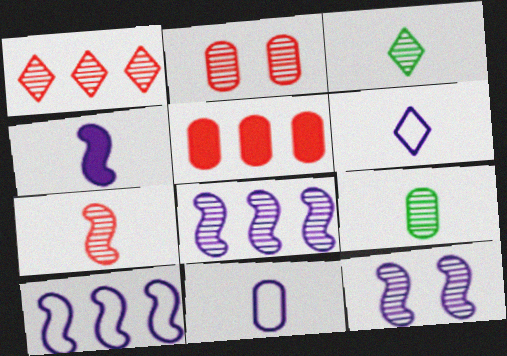[[1, 2, 7], 
[1, 9, 12], 
[2, 3, 8], 
[4, 10, 12]]